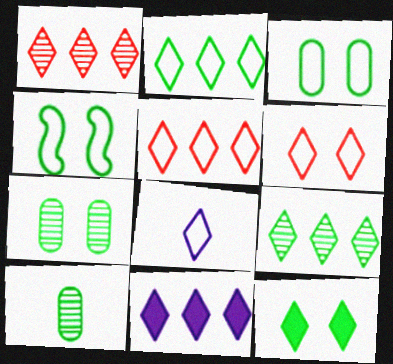[[1, 2, 11], 
[1, 8, 12], 
[2, 6, 8], 
[4, 7, 12], 
[5, 9, 11]]